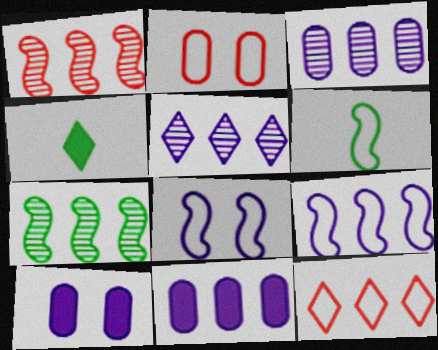[[5, 9, 11], 
[7, 11, 12]]